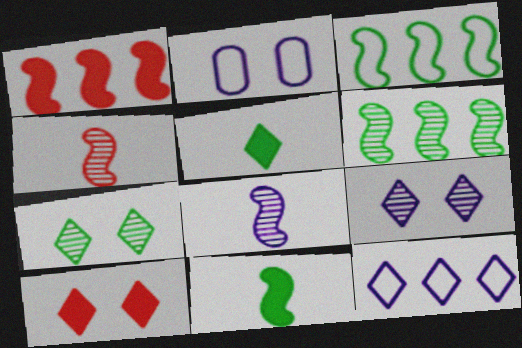[]